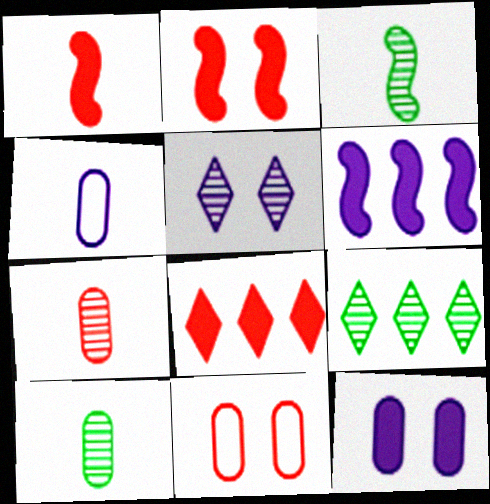[[2, 4, 9], 
[4, 5, 6]]